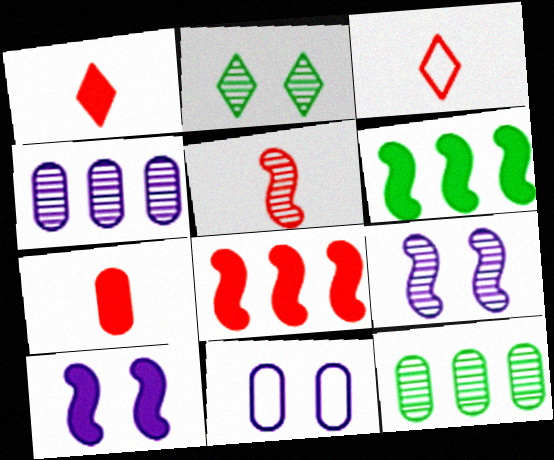[[2, 4, 5], 
[3, 5, 7], 
[3, 10, 12], 
[7, 11, 12]]